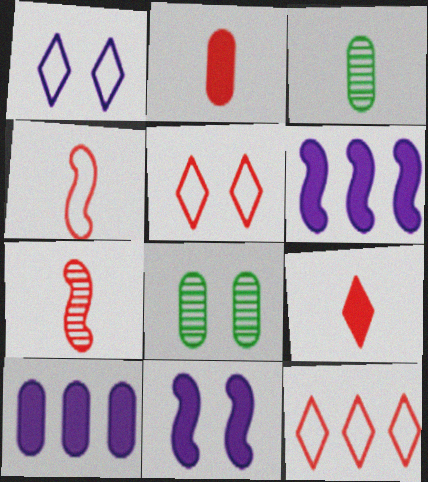[[3, 5, 6], 
[3, 11, 12], 
[5, 8, 11]]